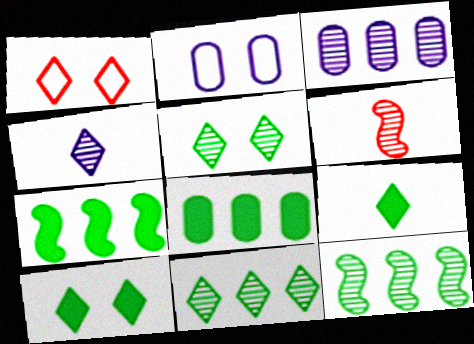[[3, 5, 6]]